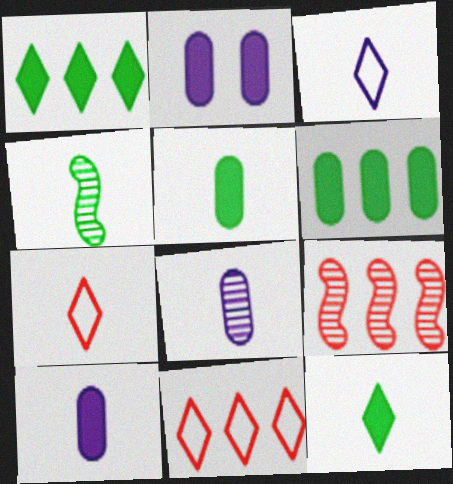[[2, 4, 11], 
[4, 7, 10]]